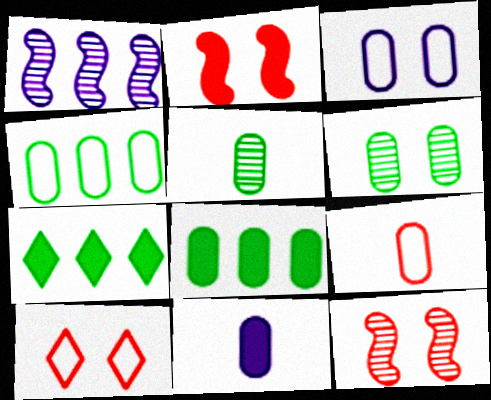[[2, 7, 11], 
[3, 4, 9], 
[5, 9, 11]]